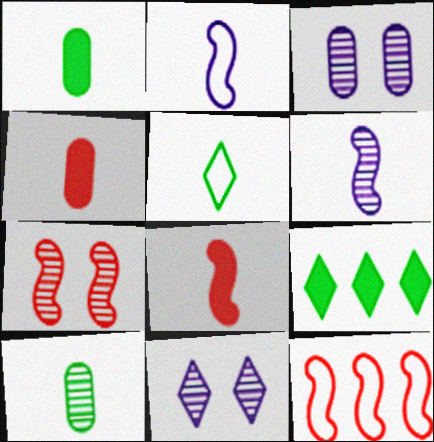[[1, 11, 12], 
[4, 5, 6], 
[7, 8, 12]]